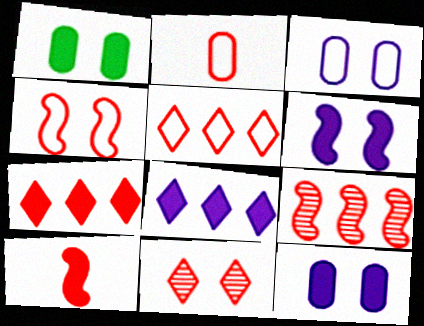[[1, 8, 10], 
[2, 4, 5], 
[4, 9, 10]]